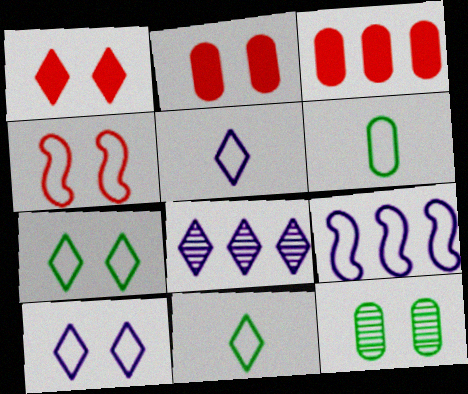[[1, 8, 11]]